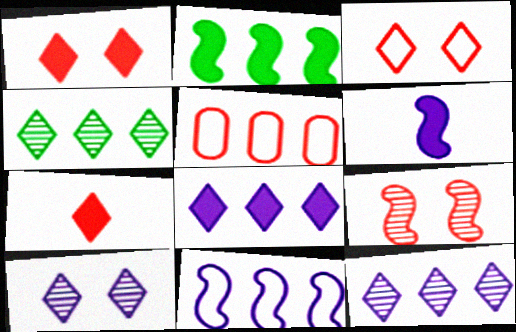[[2, 5, 12], 
[5, 7, 9]]